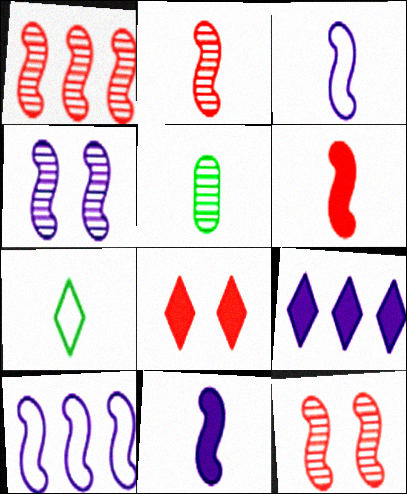[[1, 2, 12], 
[4, 10, 11], 
[5, 8, 10]]